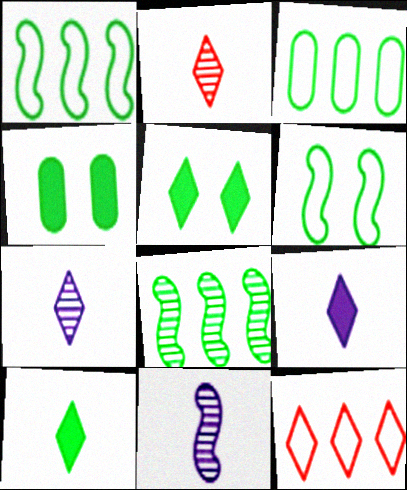[[4, 11, 12], 
[5, 7, 12]]